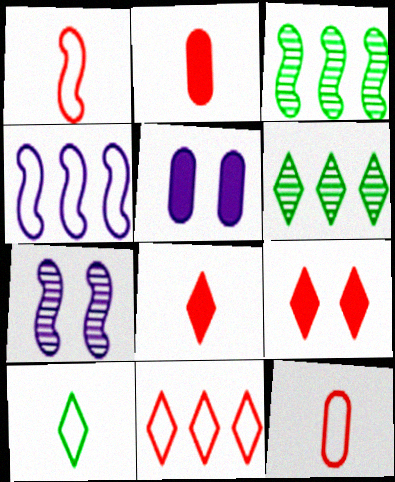[[1, 5, 6]]